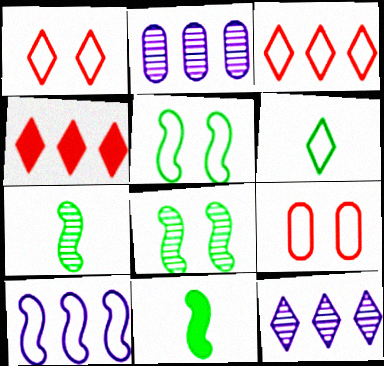[[1, 2, 11], 
[6, 9, 10], 
[9, 11, 12]]